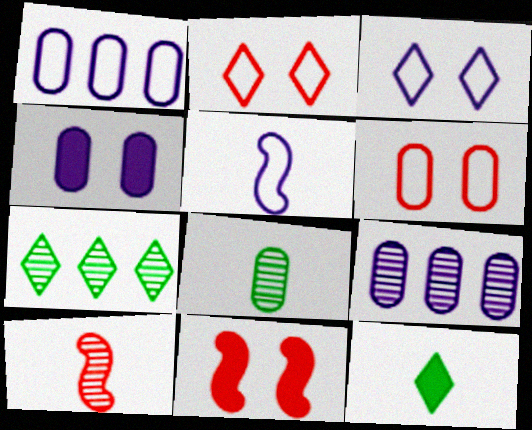[[1, 3, 5]]